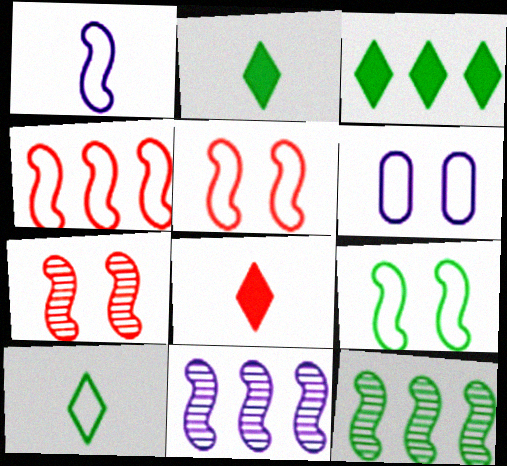[[1, 4, 9], 
[4, 6, 10], 
[6, 8, 12]]